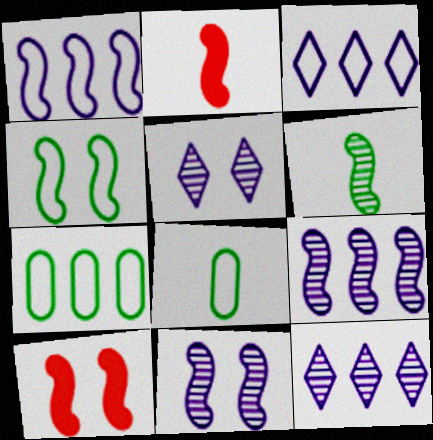[[1, 6, 10], 
[2, 4, 9], 
[2, 5, 7], 
[4, 10, 11], 
[8, 10, 12]]